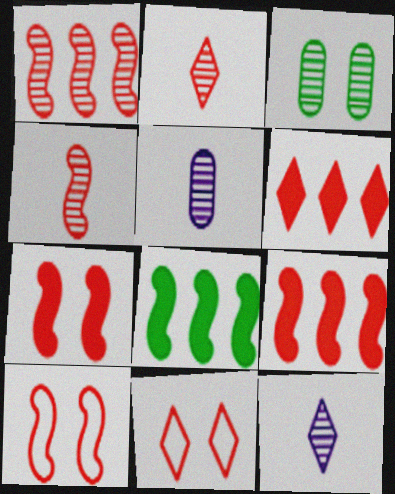[[1, 3, 12], 
[2, 6, 11], 
[4, 9, 10], 
[5, 8, 11]]